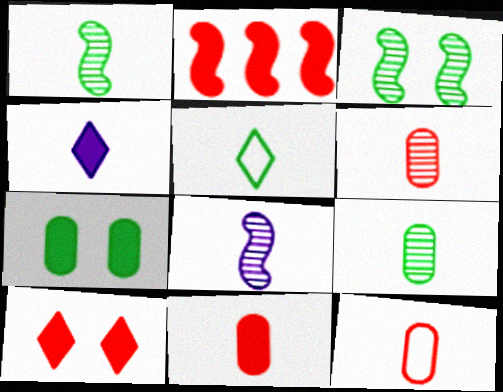[[1, 4, 12], 
[2, 4, 7], 
[2, 10, 11], 
[5, 8, 11], 
[6, 11, 12]]